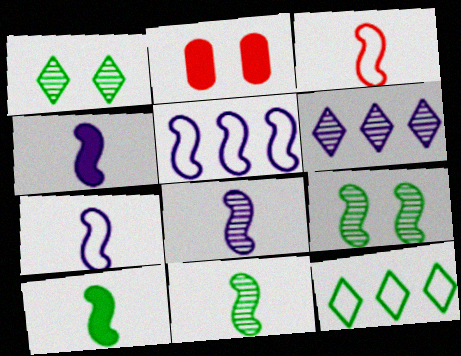[[2, 8, 12], 
[3, 4, 11], 
[3, 8, 10], 
[4, 7, 8]]